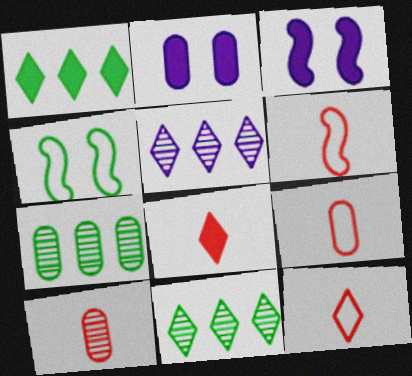[[2, 6, 11], 
[2, 7, 9], 
[3, 7, 12], 
[3, 9, 11], 
[6, 8, 10], 
[6, 9, 12]]